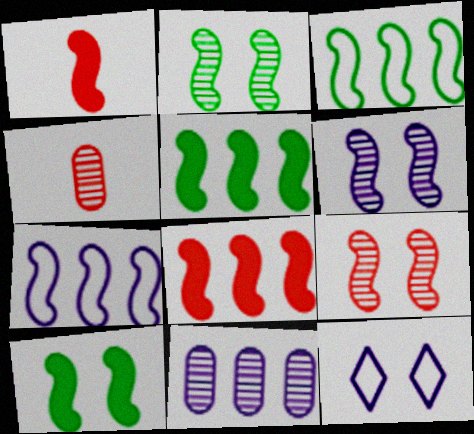[[1, 2, 7], 
[1, 3, 6], 
[2, 6, 9], 
[4, 5, 12]]